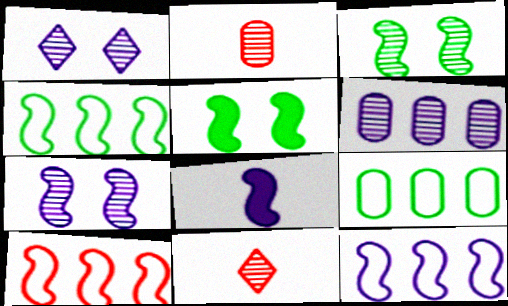[[3, 6, 11], 
[3, 8, 10], 
[4, 10, 12], 
[7, 8, 12]]